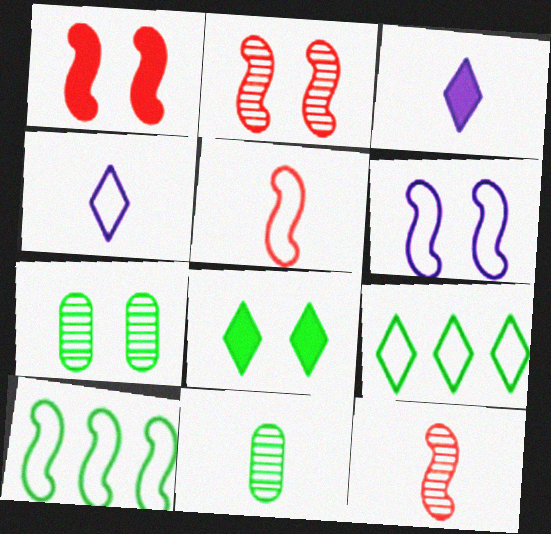[[3, 5, 11], 
[5, 6, 10], 
[8, 10, 11]]